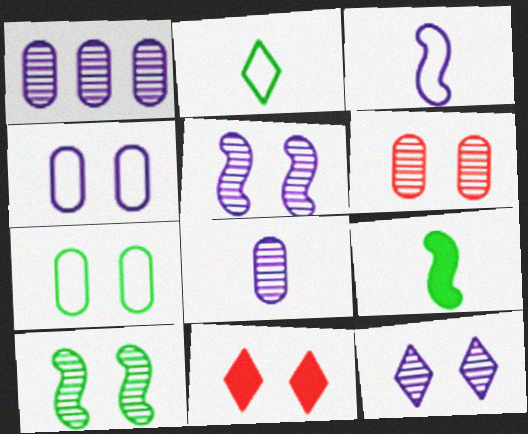[[4, 10, 11], 
[5, 7, 11], 
[6, 10, 12]]